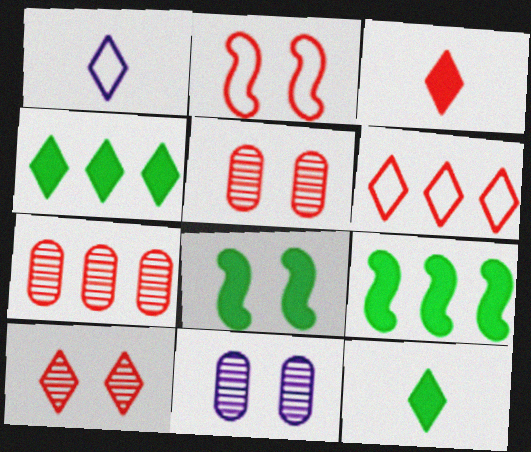[[1, 4, 10], 
[1, 5, 9], 
[1, 7, 8], 
[2, 3, 7], 
[3, 6, 10]]